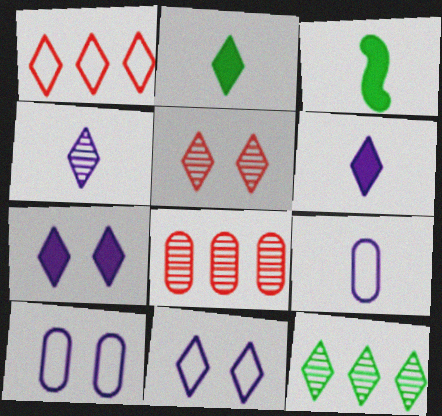[[3, 8, 11], 
[4, 5, 12]]